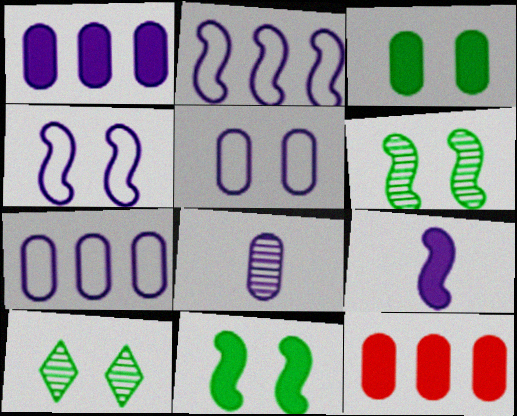[[1, 5, 8]]